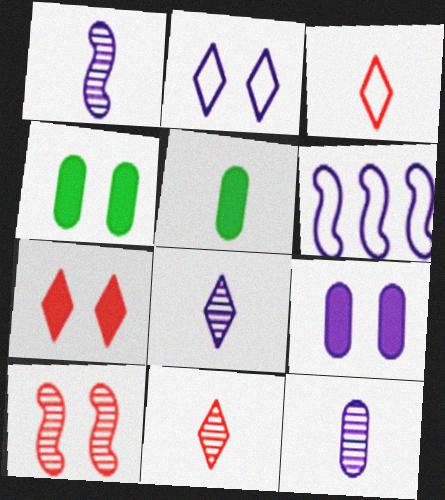[[1, 3, 5], 
[1, 8, 12], 
[2, 4, 10], 
[4, 6, 11], 
[6, 8, 9]]